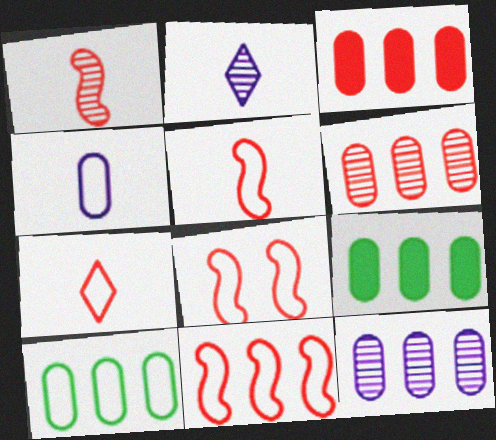[[2, 8, 9], 
[3, 10, 12], 
[5, 8, 11]]